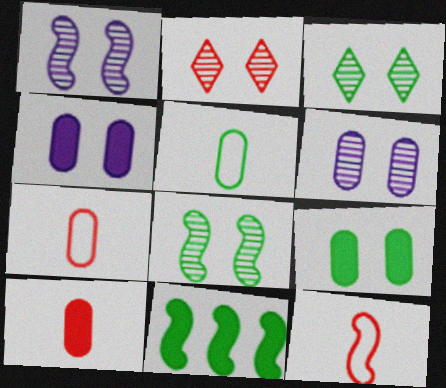[[1, 11, 12], 
[2, 6, 8], 
[3, 5, 11]]